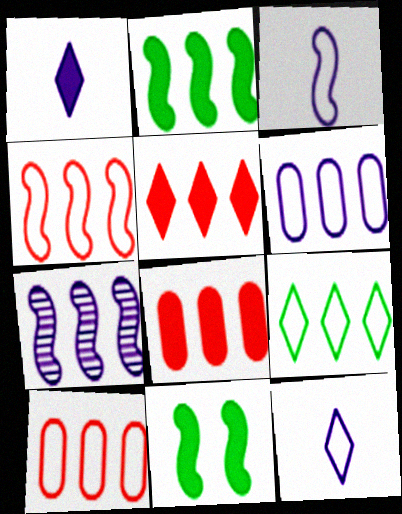[[1, 8, 11], 
[2, 4, 7], 
[4, 6, 9], 
[7, 8, 9]]